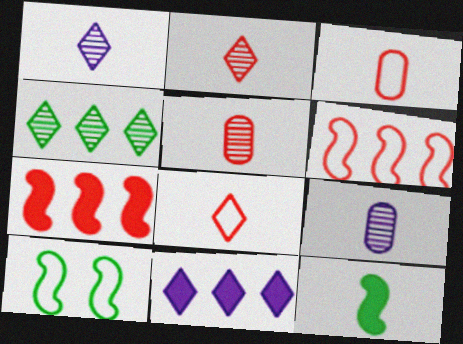[[1, 3, 12], 
[5, 10, 11], 
[8, 9, 12]]